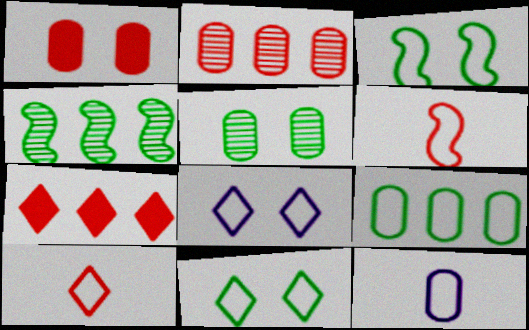[[6, 8, 9]]